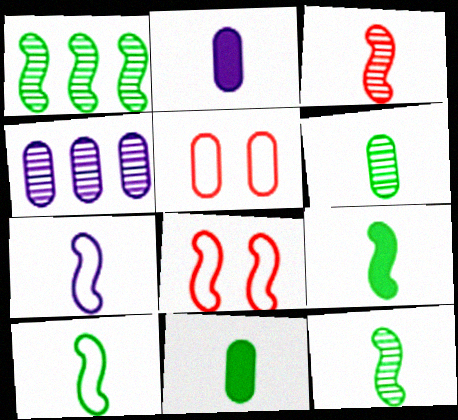[[3, 7, 9], 
[4, 5, 11], 
[9, 10, 12]]